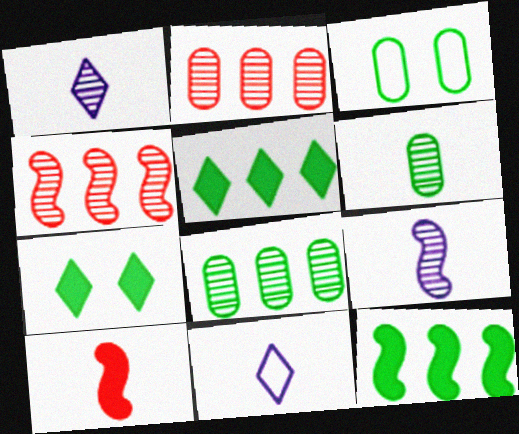[[6, 10, 11]]